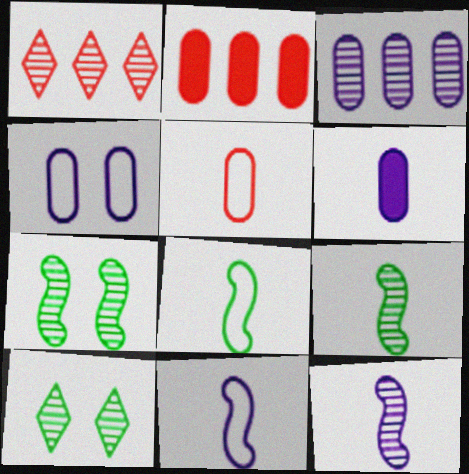[[2, 10, 11], 
[3, 4, 6]]